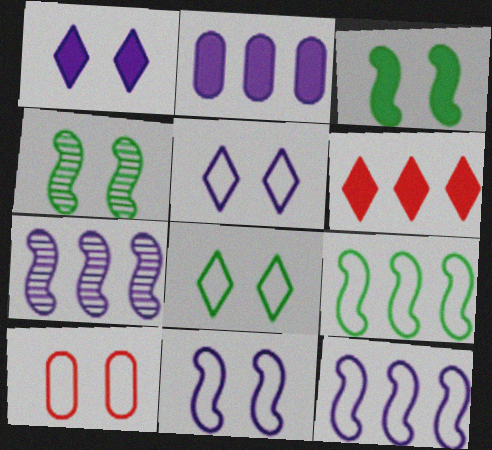[[1, 4, 10], 
[8, 10, 11]]